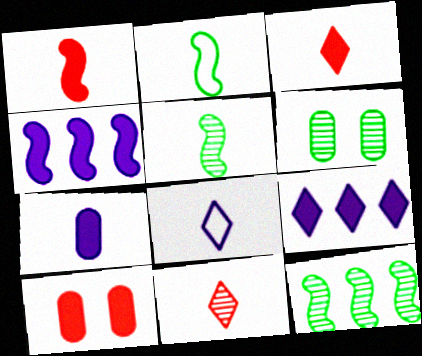[[2, 7, 11], 
[8, 10, 12]]